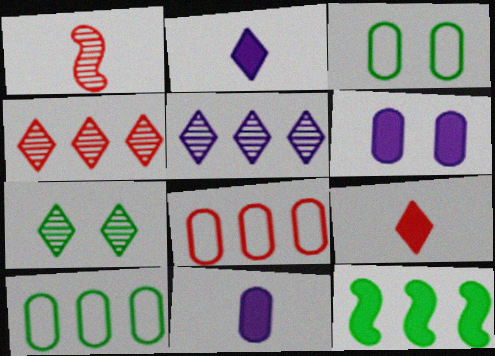[[5, 8, 12], 
[6, 9, 12]]